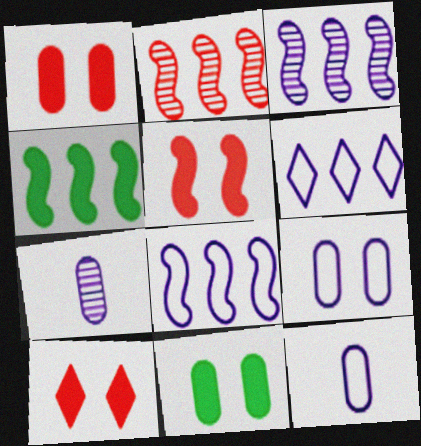[[1, 5, 10], 
[2, 4, 8]]